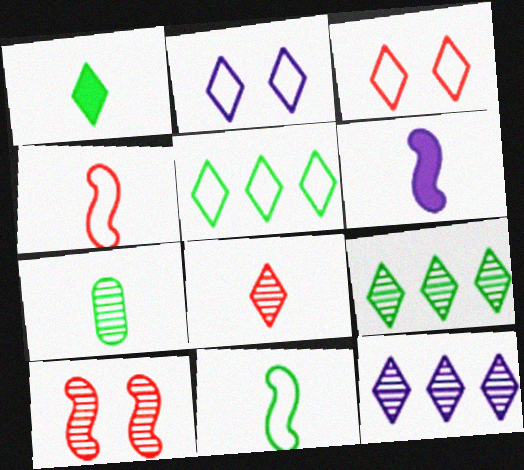[[1, 3, 12], 
[1, 7, 11], 
[7, 10, 12]]